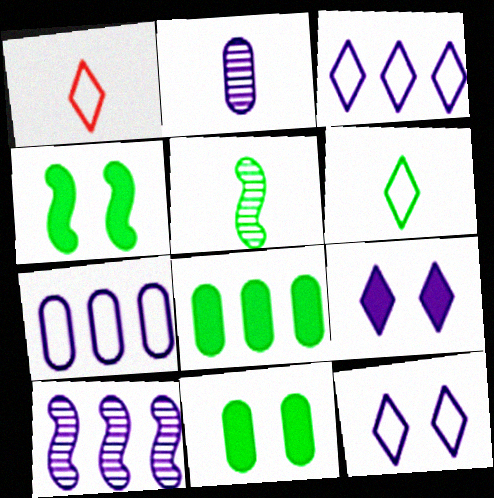[[1, 10, 11]]